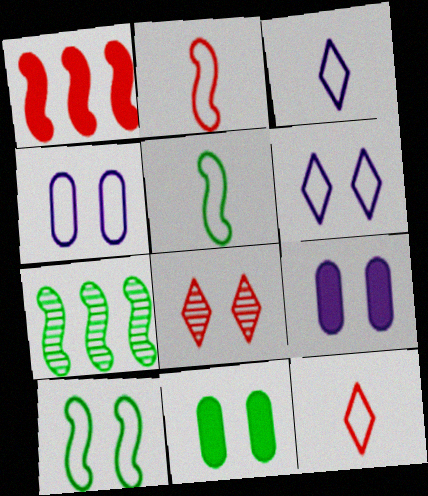[[7, 9, 12], 
[8, 9, 10]]